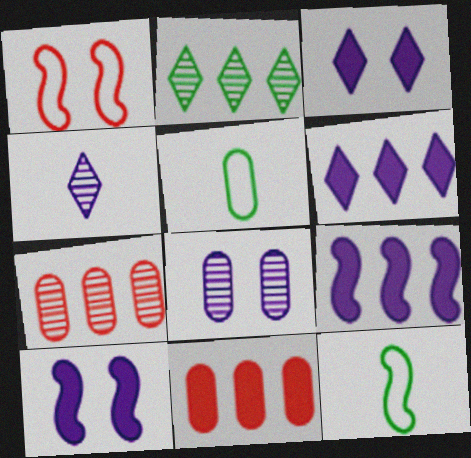[[3, 7, 12], 
[5, 8, 11]]